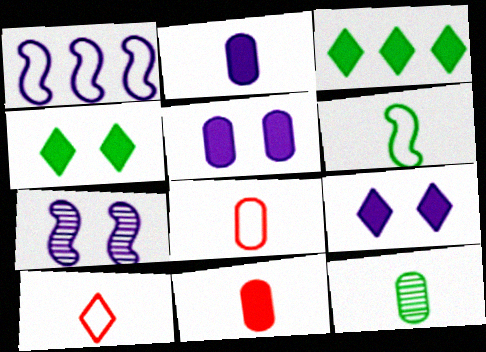[[2, 8, 12], 
[3, 7, 8]]